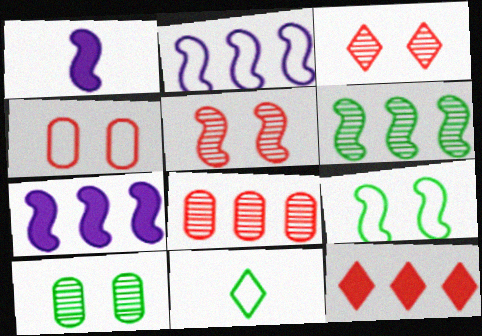[[2, 4, 11]]